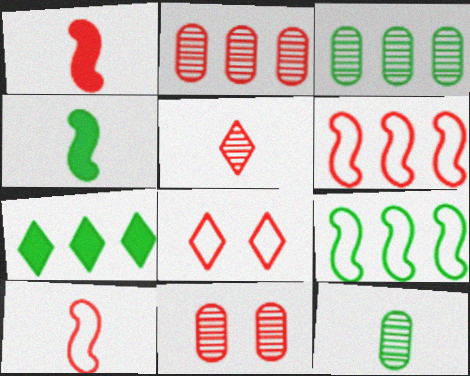[[1, 2, 8], 
[3, 7, 9]]